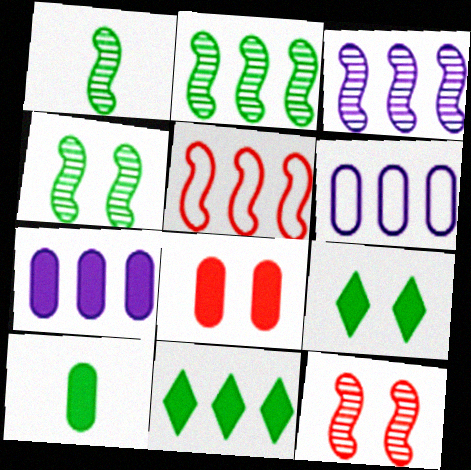[[1, 2, 4], 
[1, 3, 12], 
[7, 8, 10]]